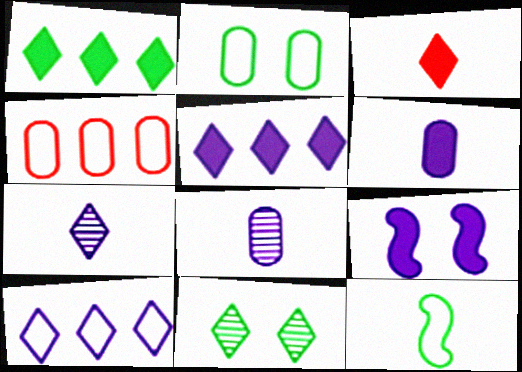[[3, 8, 12], 
[3, 10, 11], 
[5, 6, 9], 
[8, 9, 10]]